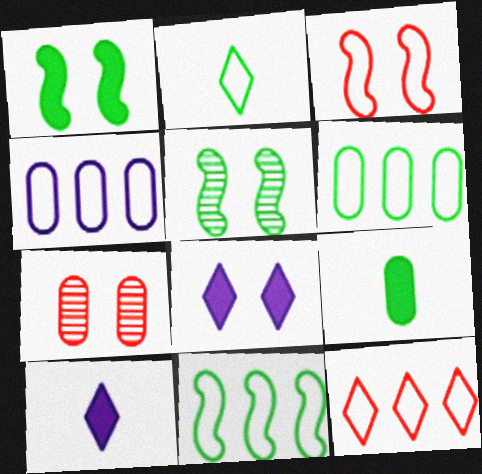[[2, 3, 4], 
[4, 7, 9], 
[4, 11, 12], 
[7, 10, 11]]